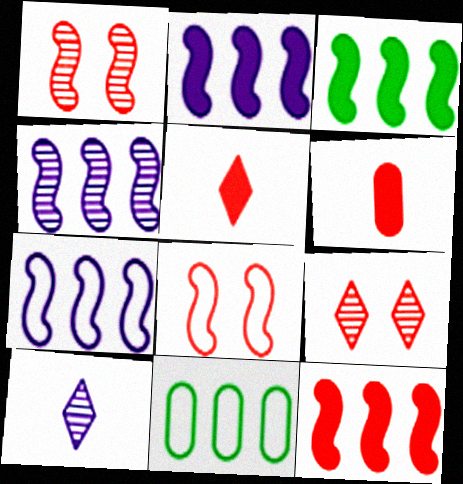[[2, 3, 12], 
[2, 4, 7]]